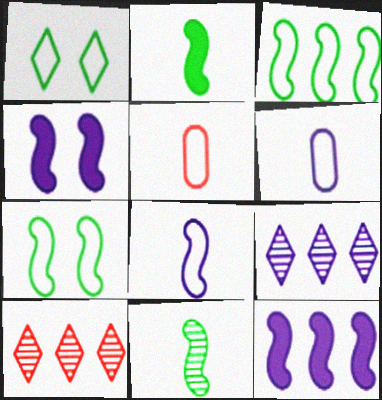[[4, 6, 9]]